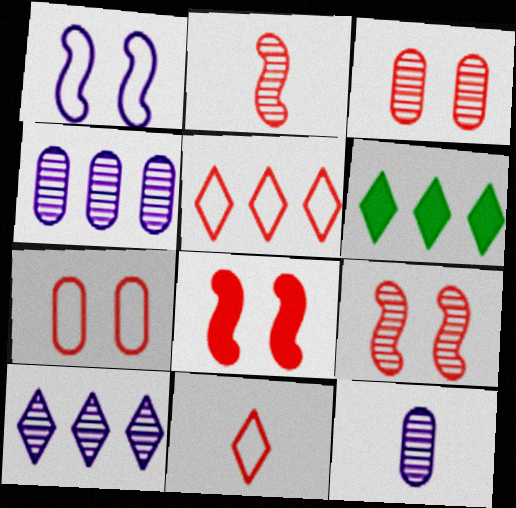[[5, 6, 10]]